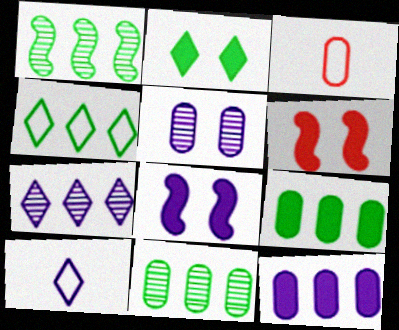[[1, 4, 9], 
[3, 5, 9], 
[6, 10, 11]]